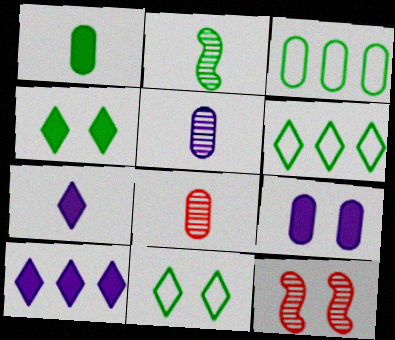[[2, 3, 4], 
[3, 7, 12], 
[3, 8, 9], 
[9, 11, 12]]